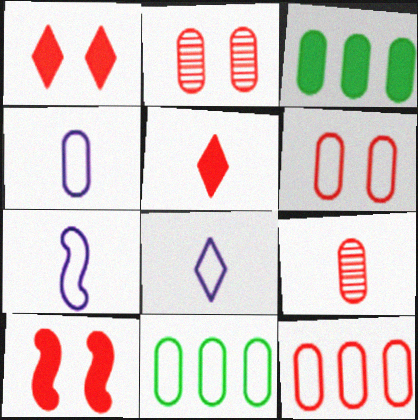[[2, 3, 4], 
[4, 6, 11], 
[4, 7, 8]]